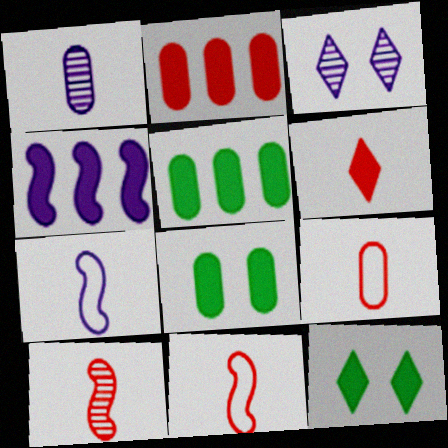[[3, 5, 11], 
[4, 6, 8], 
[6, 9, 10]]